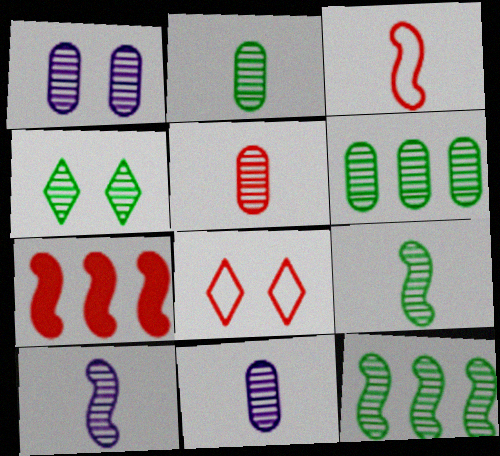[[1, 5, 6], 
[2, 4, 12], 
[2, 5, 11], 
[4, 6, 9], 
[5, 7, 8]]